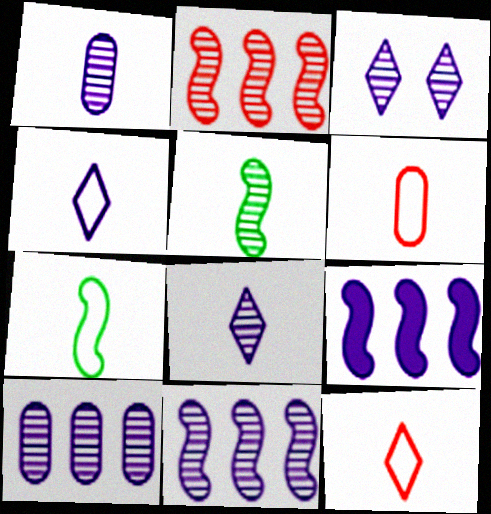[[1, 3, 11], 
[4, 6, 7]]